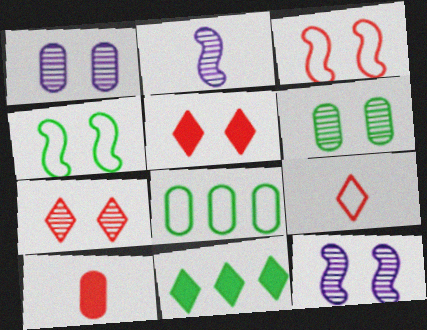[[1, 4, 5], 
[1, 8, 10], 
[2, 5, 8], 
[6, 7, 12]]